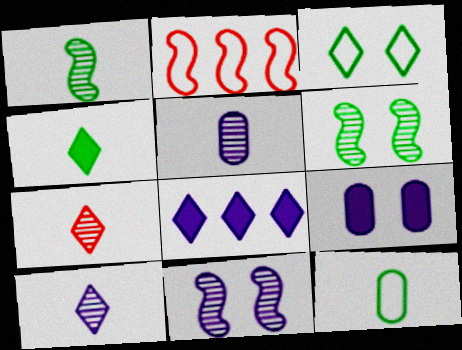[[1, 4, 12], 
[1, 5, 7], 
[3, 7, 8]]